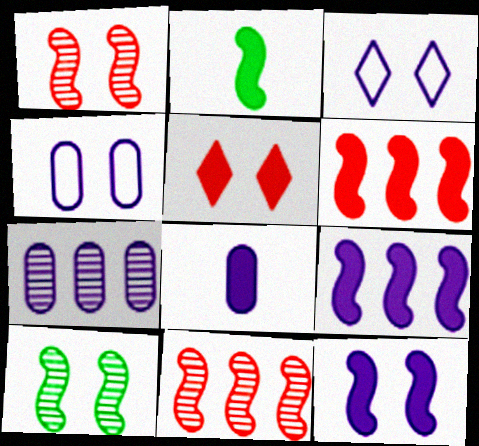[[2, 6, 12], 
[4, 5, 10], 
[4, 7, 8]]